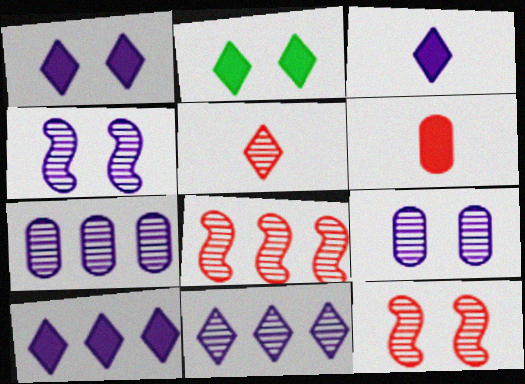[[1, 3, 10]]